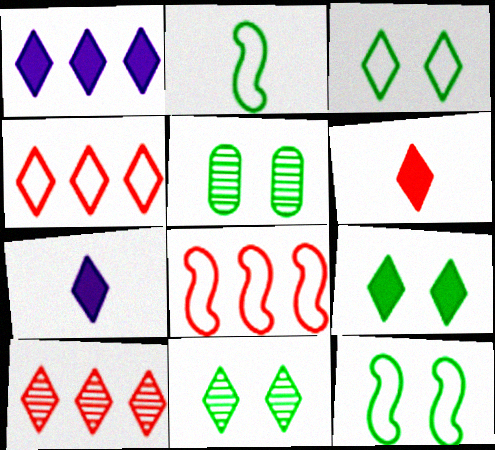[[1, 6, 9], 
[3, 7, 10], 
[3, 9, 11], 
[4, 7, 11], 
[5, 7, 8], 
[5, 9, 12]]